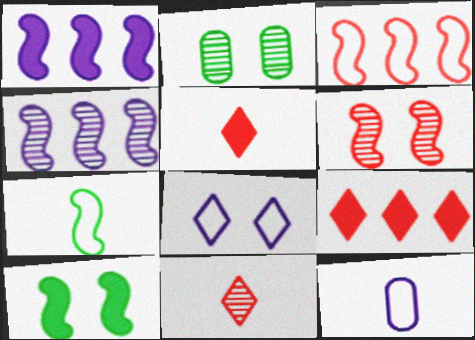[[1, 6, 7], 
[2, 4, 11]]